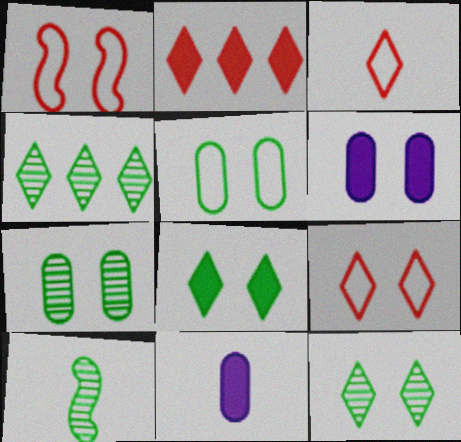[[1, 4, 11], 
[1, 6, 12], 
[3, 10, 11], 
[4, 7, 10]]